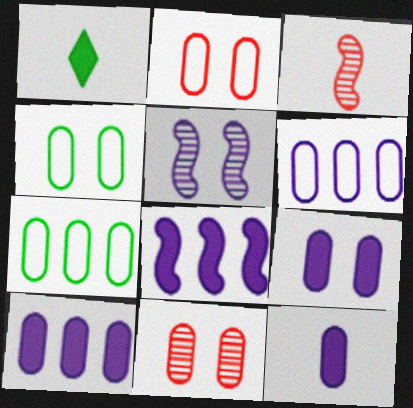[[4, 9, 11], 
[7, 11, 12], 
[9, 10, 12]]